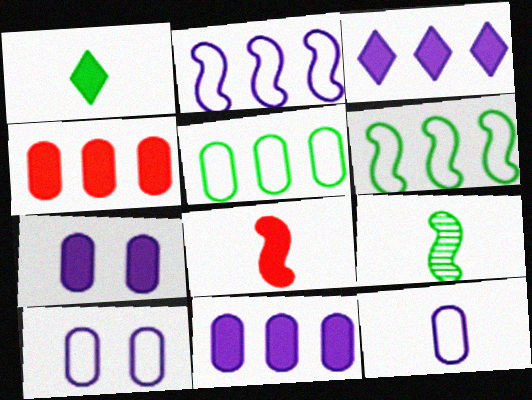[]